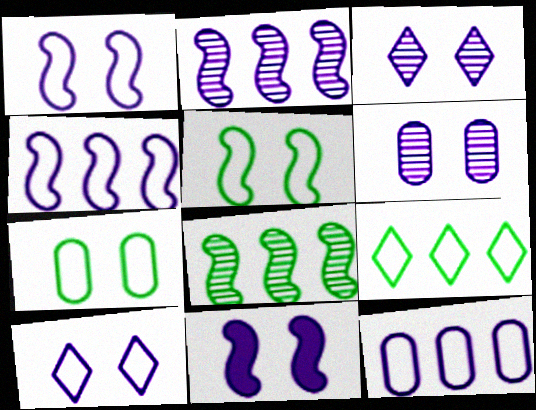[[6, 10, 11]]